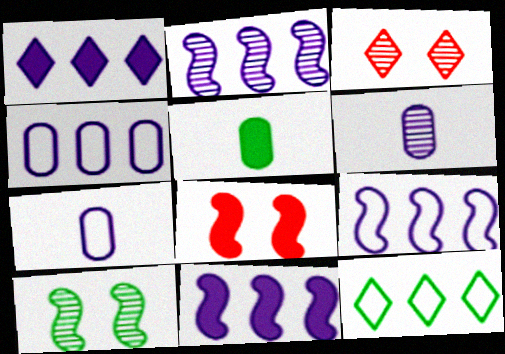[[1, 2, 4], 
[1, 5, 8], 
[2, 9, 11], 
[3, 5, 9], 
[5, 10, 12], 
[6, 8, 12]]